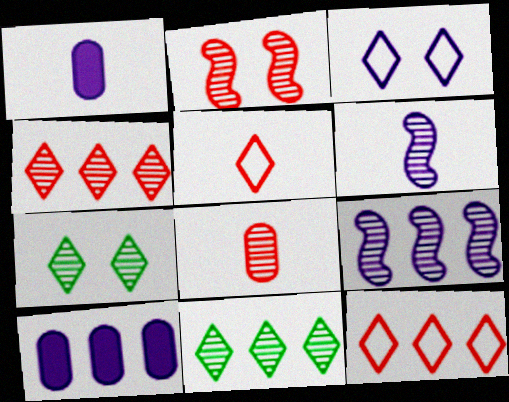[[1, 3, 9], 
[2, 4, 8], 
[3, 6, 10], 
[7, 8, 9]]